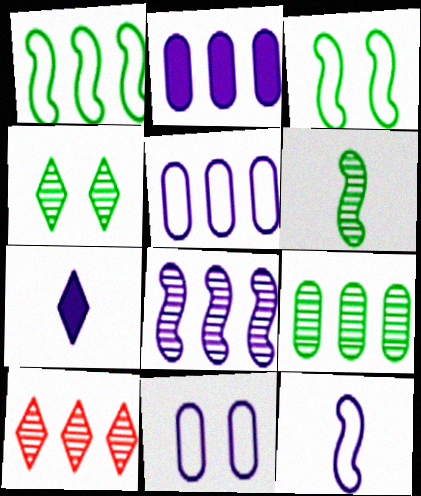[[1, 2, 10], 
[4, 6, 9], 
[7, 8, 11], 
[8, 9, 10]]